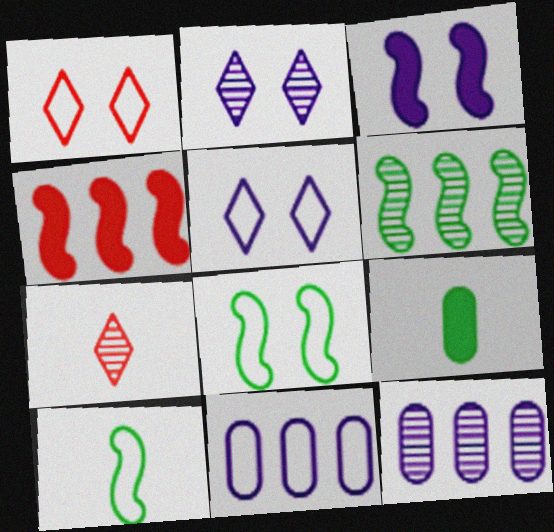[[1, 10, 11]]